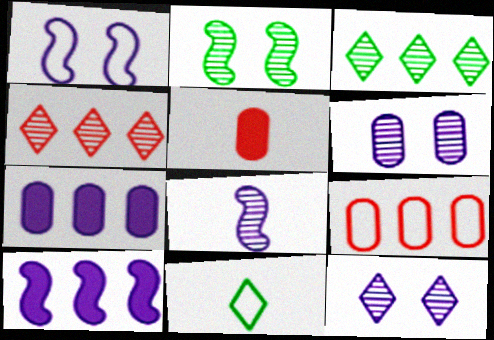[[1, 3, 5], 
[1, 8, 10], 
[1, 9, 11], 
[3, 9, 10], 
[5, 8, 11]]